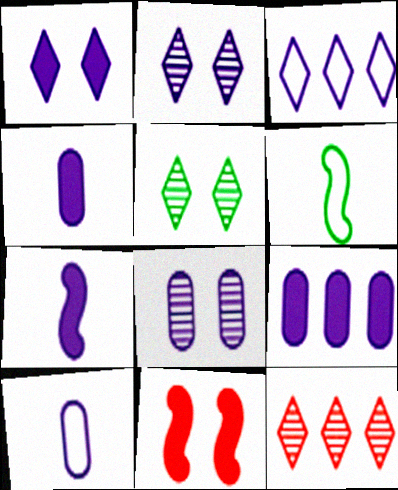[[1, 7, 9], 
[3, 7, 8], 
[8, 9, 10]]